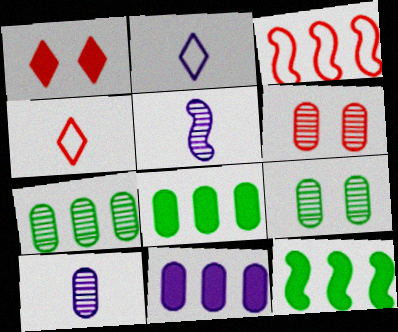[[2, 6, 12], 
[6, 7, 10]]